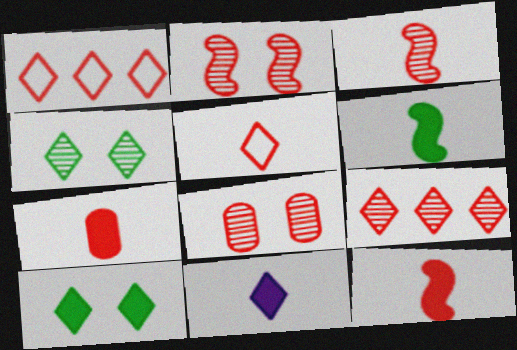[[1, 2, 7], 
[1, 4, 11], 
[1, 8, 12], 
[3, 5, 7], 
[3, 8, 9], 
[6, 7, 11]]